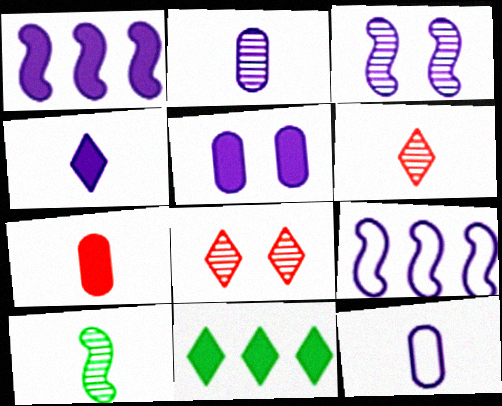[[1, 4, 5], 
[2, 6, 10]]